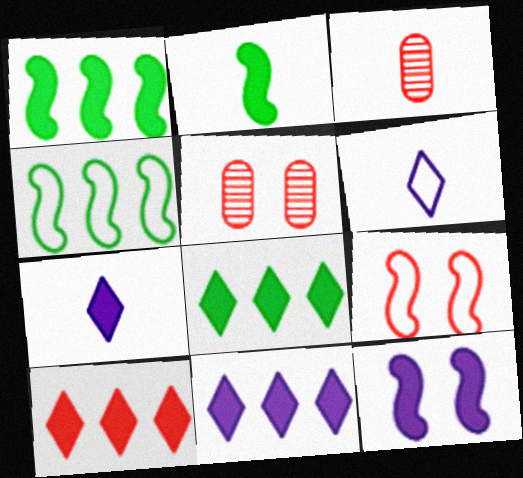[[1, 5, 6], 
[2, 3, 6], 
[3, 9, 10], 
[4, 5, 7], 
[8, 10, 11]]